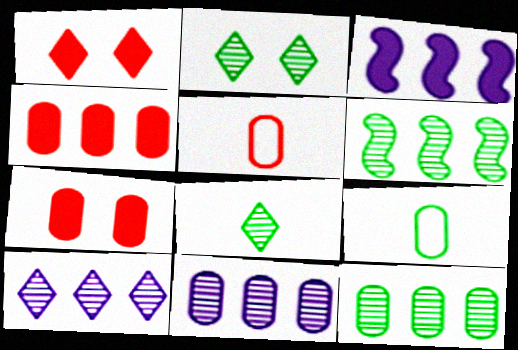[[2, 3, 5], 
[7, 9, 11]]